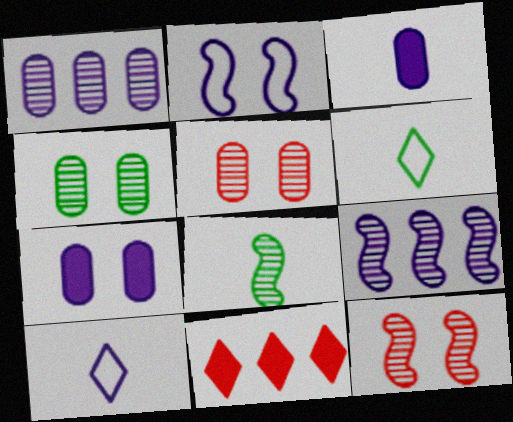[[7, 9, 10], 
[8, 9, 12]]